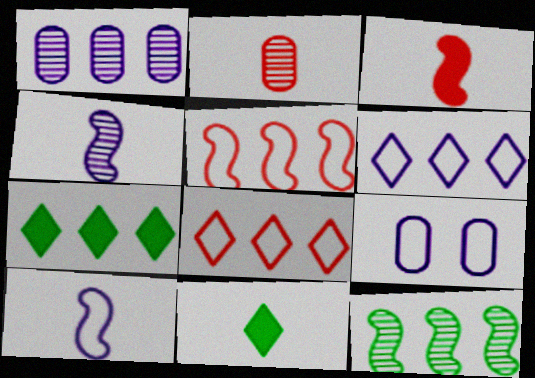[[1, 5, 7], 
[2, 10, 11], 
[6, 9, 10]]